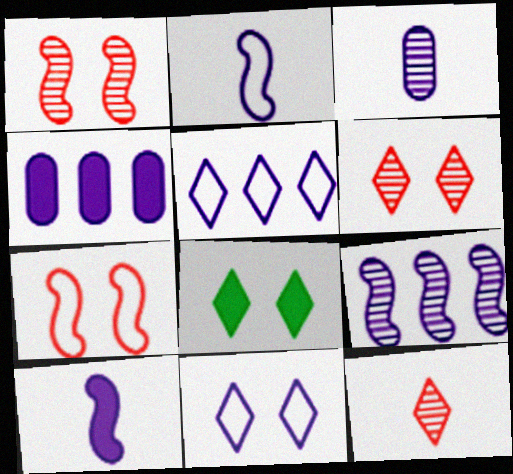[[4, 5, 9], 
[5, 8, 12], 
[6, 8, 11]]